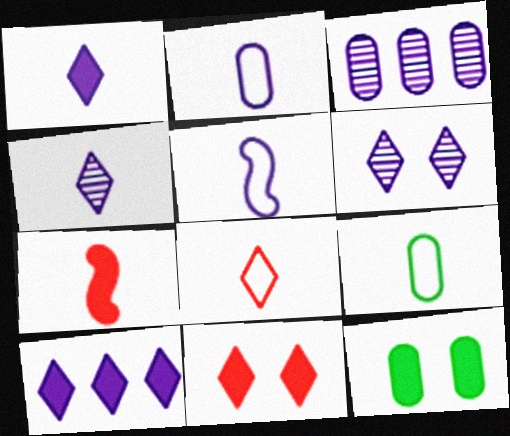[[4, 7, 9], 
[5, 8, 9], 
[7, 10, 12]]